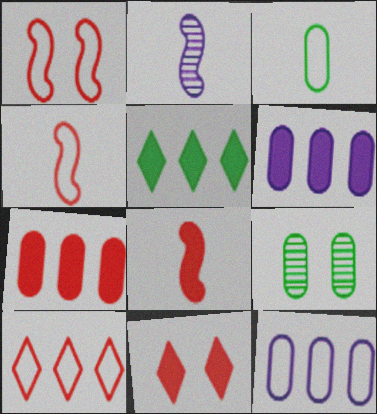[[7, 8, 11]]